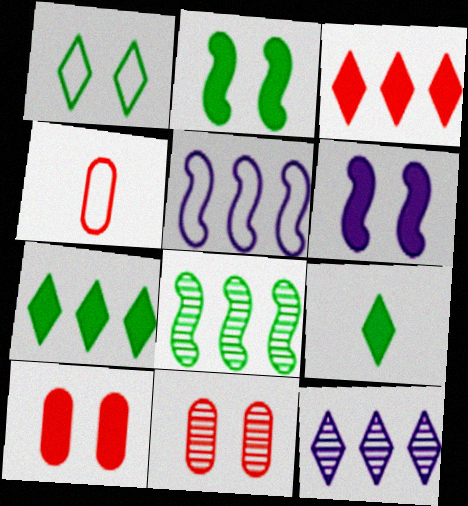[[1, 4, 5], 
[1, 6, 11], 
[2, 4, 12], 
[5, 9, 11]]